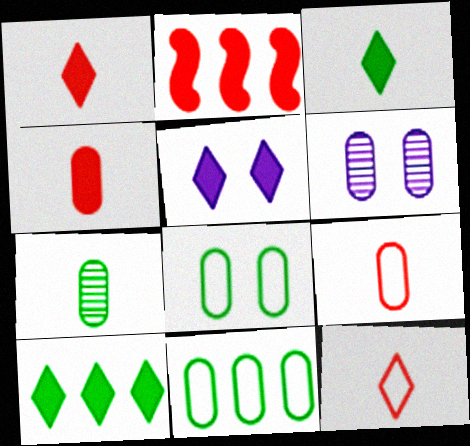[[1, 5, 10], 
[4, 6, 11]]